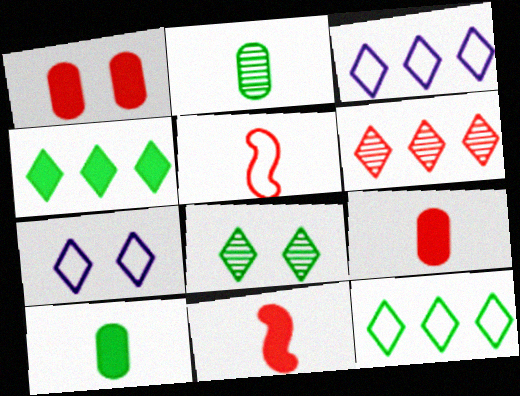[[1, 5, 6], 
[3, 4, 6]]